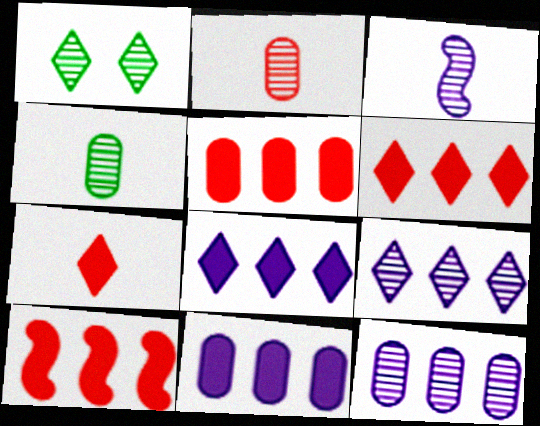[[5, 6, 10]]